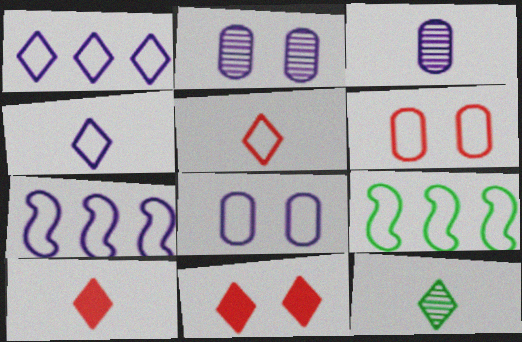[[1, 11, 12], 
[2, 9, 10], 
[3, 9, 11], 
[4, 6, 9], 
[4, 7, 8], 
[4, 10, 12], 
[5, 8, 9]]